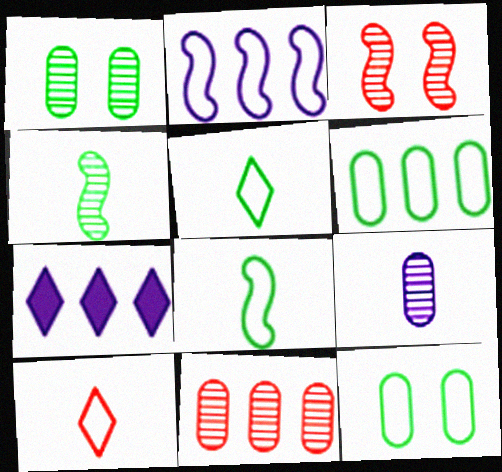[[1, 9, 11], 
[2, 10, 12]]